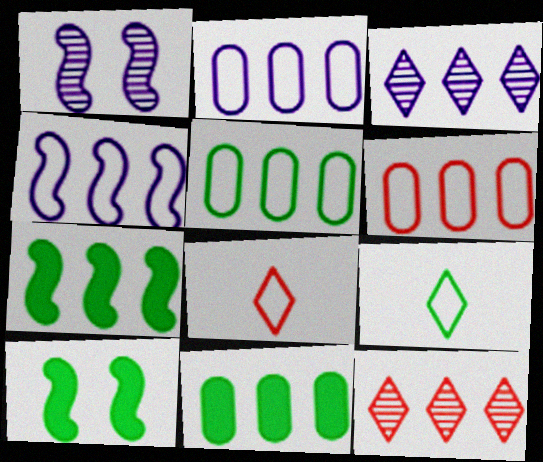[[1, 8, 11], 
[2, 5, 6], 
[2, 7, 12], 
[3, 6, 7], 
[4, 11, 12]]